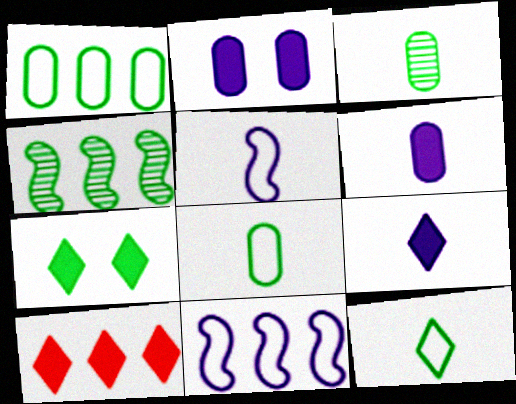[[4, 7, 8], 
[7, 9, 10]]